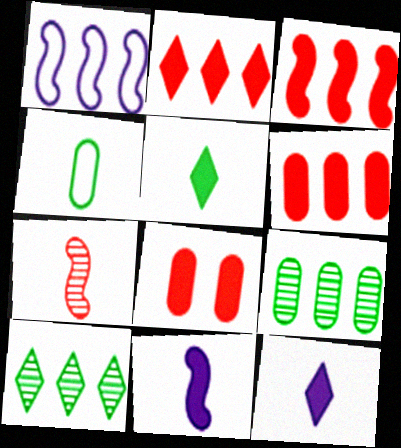[[1, 2, 9], 
[1, 6, 10], 
[2, 3, 6], 
[4, 7, 12]]